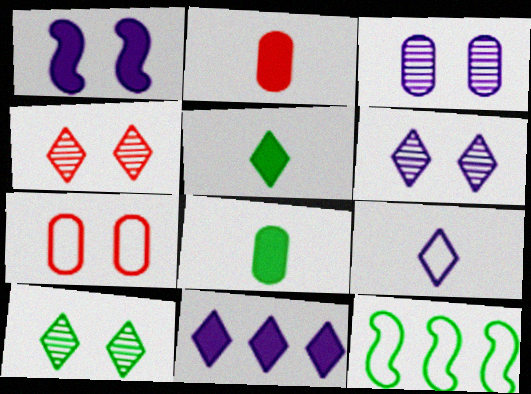[[1, 7, 10], 
[2, 6, 12], 
[4, 6, 10], 
[6, 9, 11], 
[7, 9, 12], 
[8, 10, 12]]